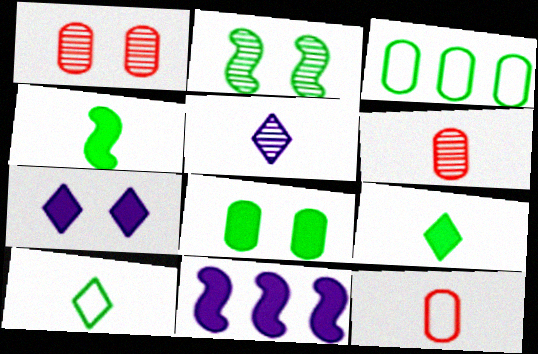[[1, 10, 11], 
[2, 3, 9], 
[4, 5, 12]]